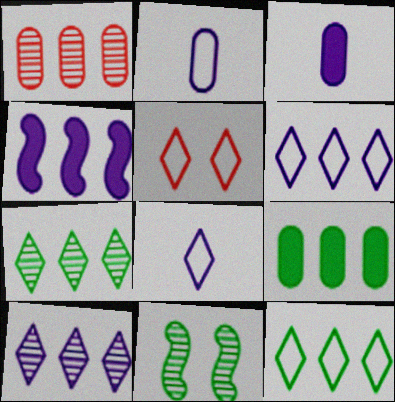[[1, 4, 12], 
[5, 8, 12]]